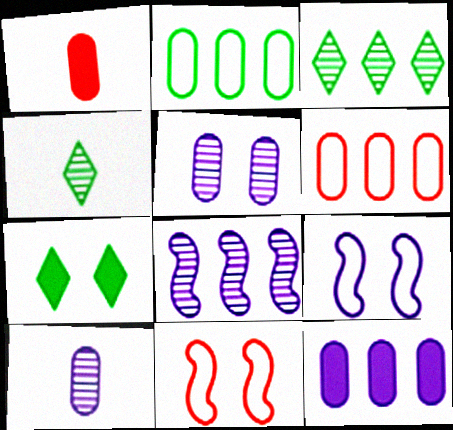[[1, 2, 5], 
[1, 3, 9], 
[4, 11, 12], 
[5, 7, 11]]